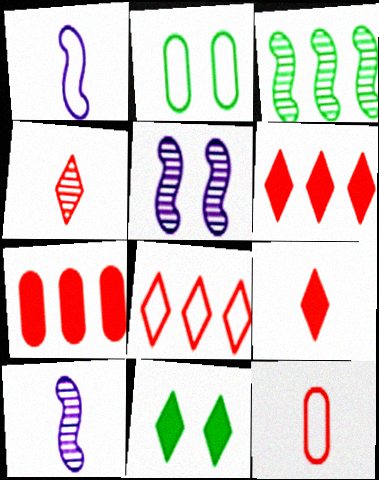[[1, 2, 8], 
[2, 6, 10]]